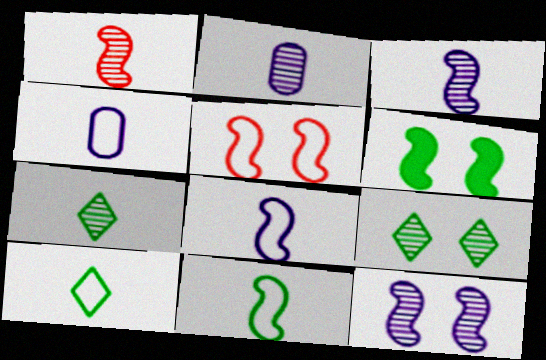[[1, 2, 7], 
[5, 6, 12]]